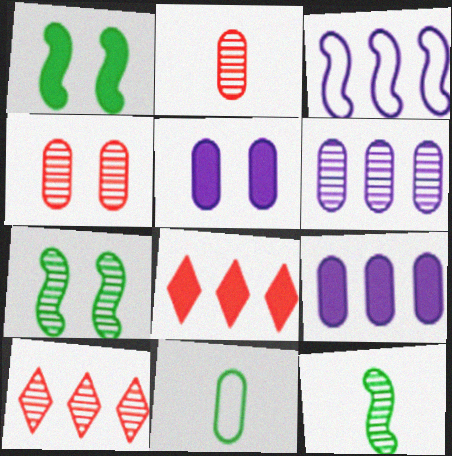[[4, 9, 11]]